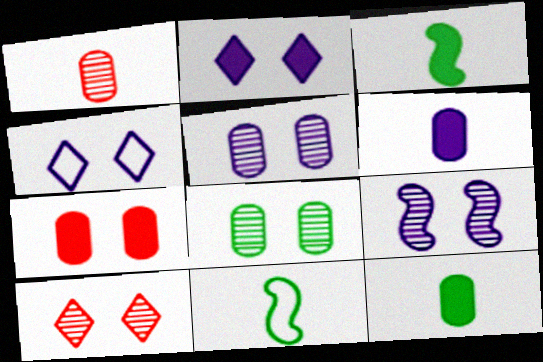[[8, 9, 10]]